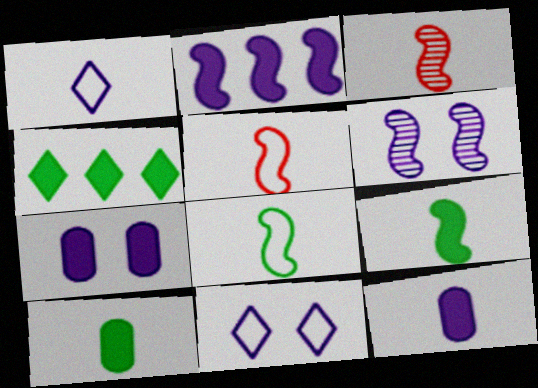[[1, 3, 10], 
[6, 7, 11]]